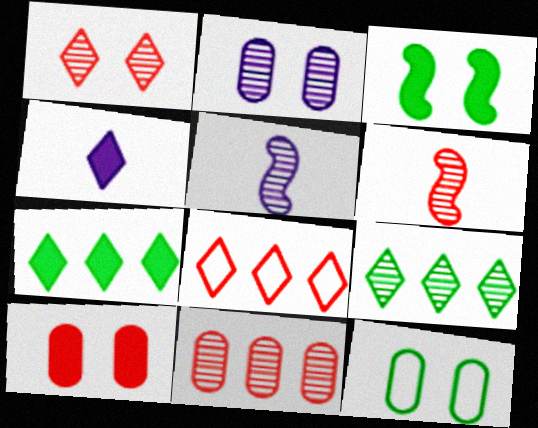[[1, 6, 11], 
[2, 6, 9], 
[2, 10, 12], 
[6, 8, 10]]